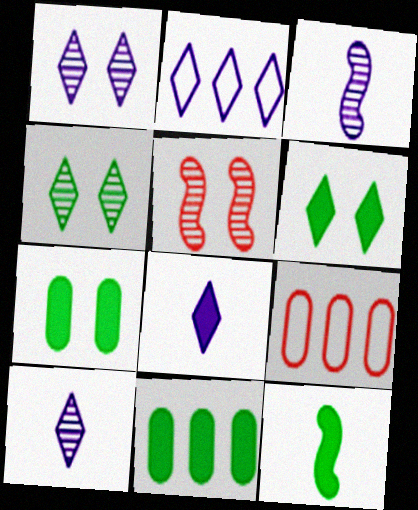[[1, 2, 8], 
[1, 9, 12], 
[3, 6, 9], 
[6, 11, 12]]